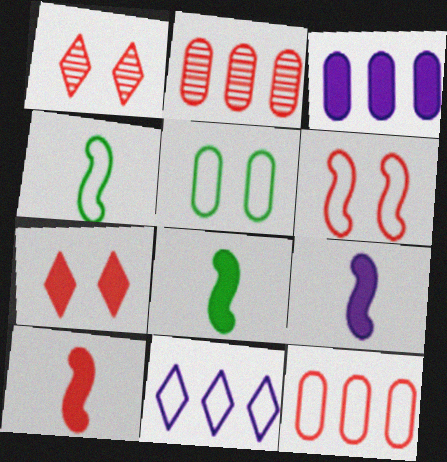[[1, 3, 4], 
[1, 10, 12], 
[3, 7, 8], 
[8, 9, 10]]